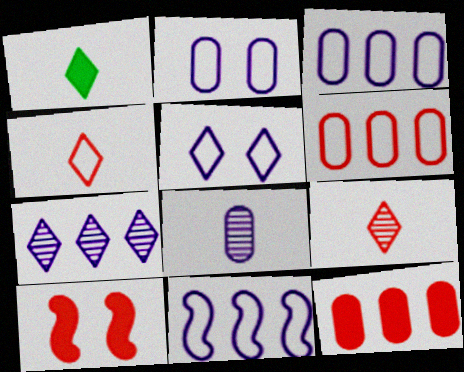[[6, 9, 10]]